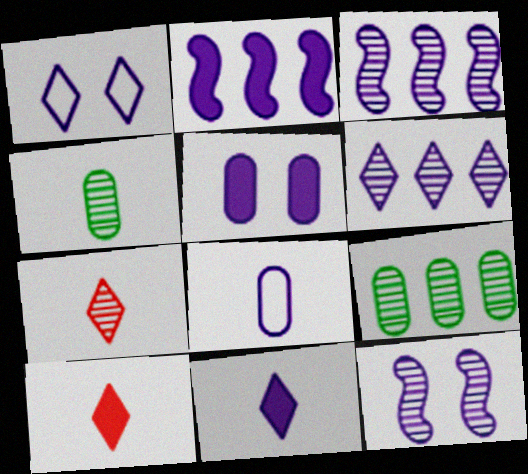[[1, 5, 12], 
[1, 6, 11], 
[2, 5, 11], 
[7, 9, 12]]